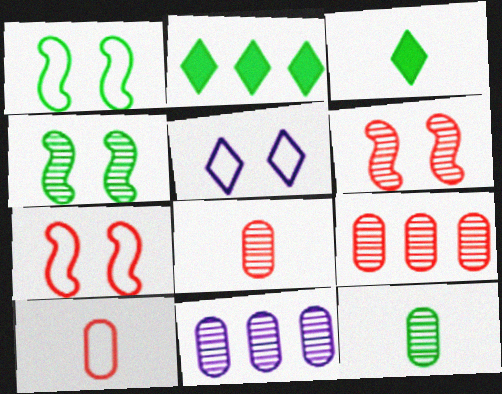[[1, 2, 12], 
[3, 7, 11]]